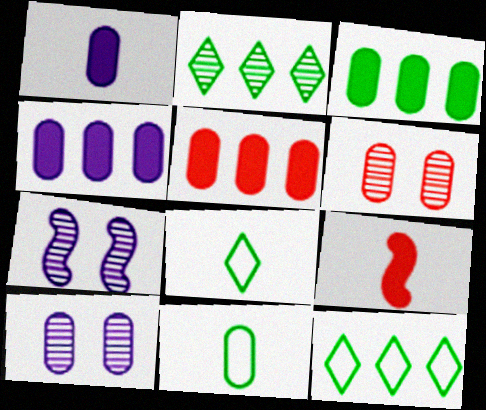[[3, 4, 5], 
[4, 6, 11], 
[5, 7, 8], 
[5, 10, 11], 
[9, 10, 12]]